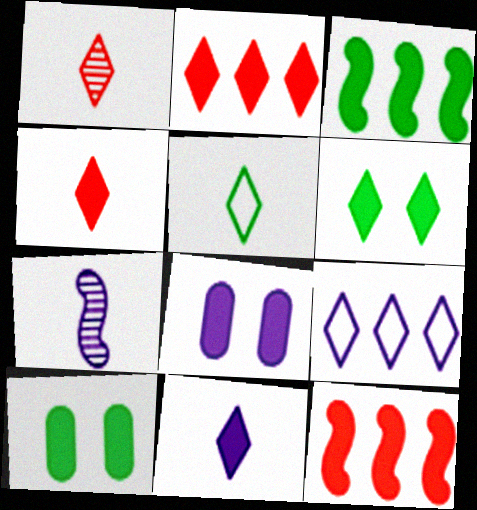[[1, 5, 11], 
[1, 6, 9], 
[2, 6, 11], 
[3, 4, 8], 
[7, 8, 9], 
[10, 11, 12]]